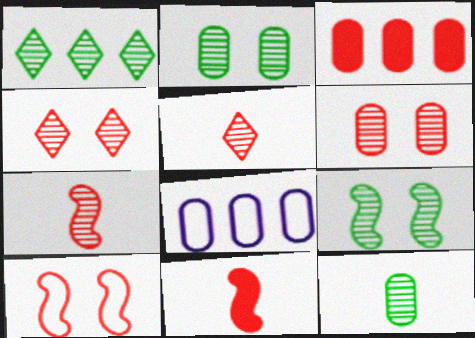[[1, 9, 12], 
[3, 5, 10]]